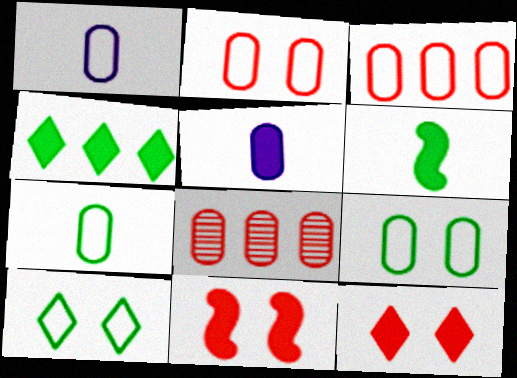[[1, 3, 9], 
[4, 5, 11], 
[5, 8, 9]]